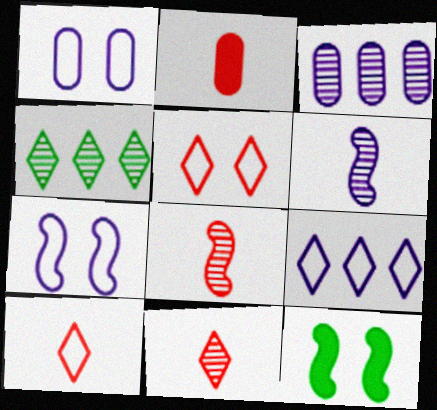[[2, 4, 7], 
[2, 8, 10], 
[3, 10, 12]]